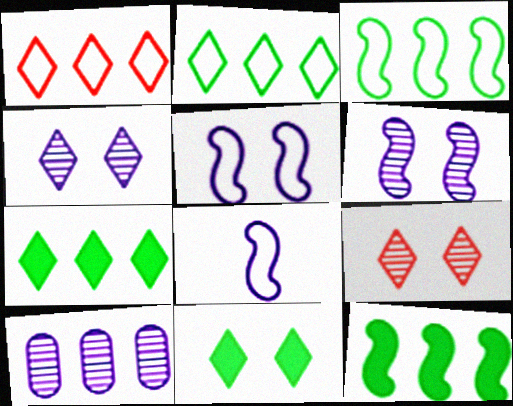[[1, 10, 12]]